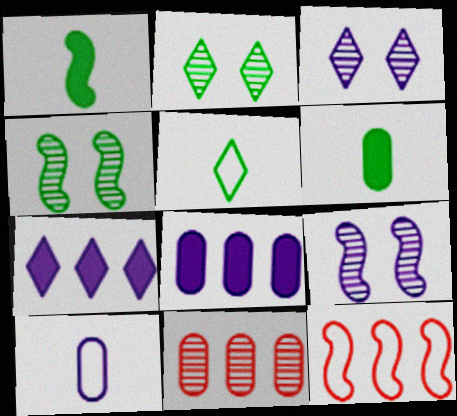[[1, 9, 12], 
[3, 6, 12], 
[7, 9, 10]]